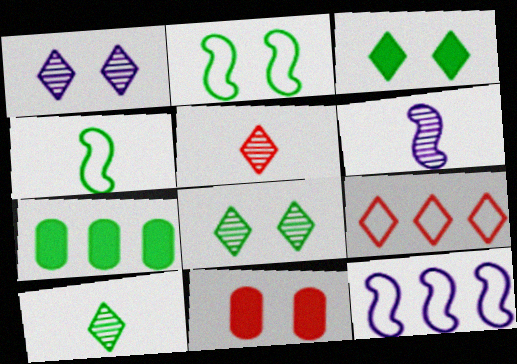[[1, 2, 11], 
[2, 7, 10], 
[4, 7, 8], 
[10, 11, 12]]